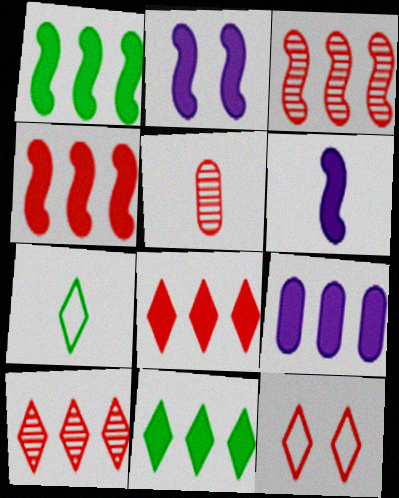[[1, 8, 9], 
[4, 5, 12], 
[4, 9, 11], 
[5, 6, 7]]